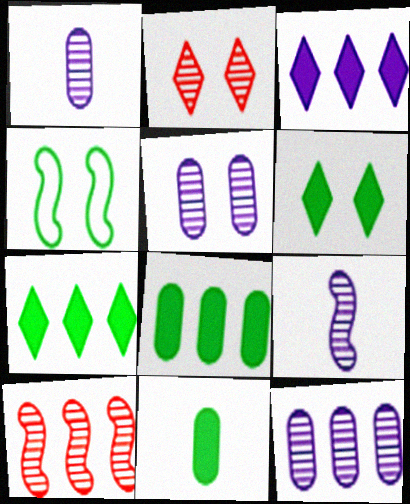[[1, 5, 12]]